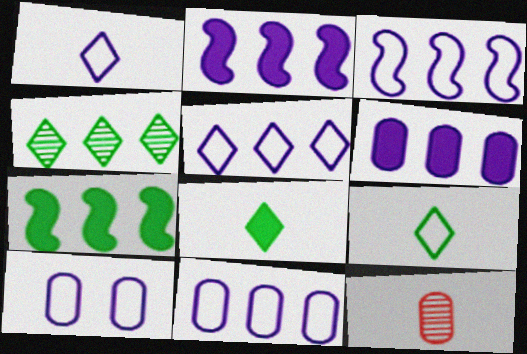[[1, 3, 10], 
[3, 5, 11]]